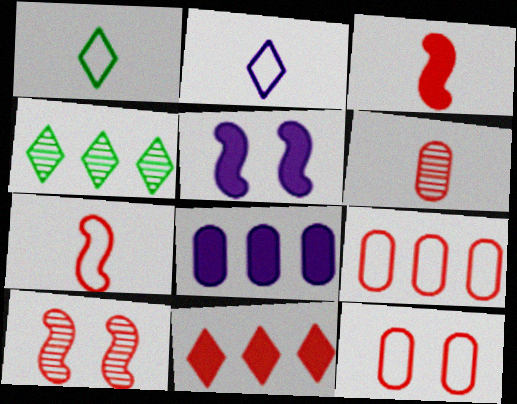[[1, 8, 10]]